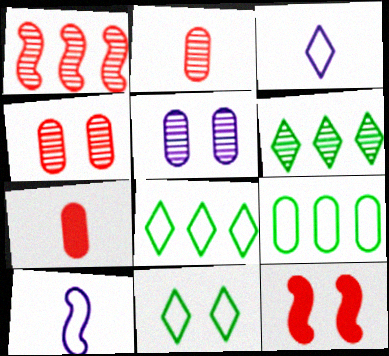[[5, 7, 9], 
[5, 11, 12]]